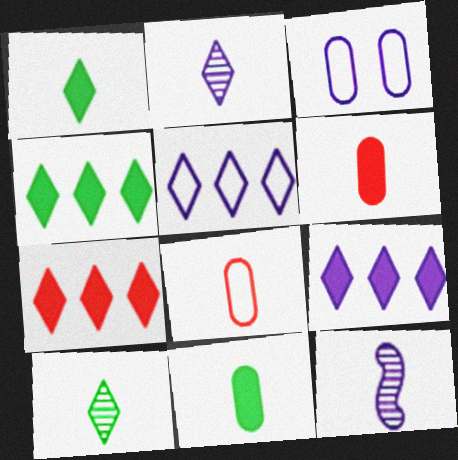[[1, 8, 12], 
[3, 9, 12], 
[4, 7, 9]]